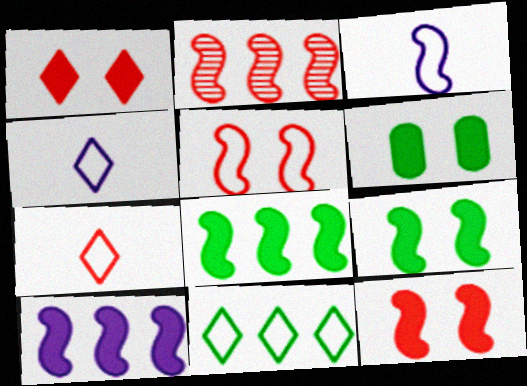[[2, 3, 9], 
[2, 4, 6]]